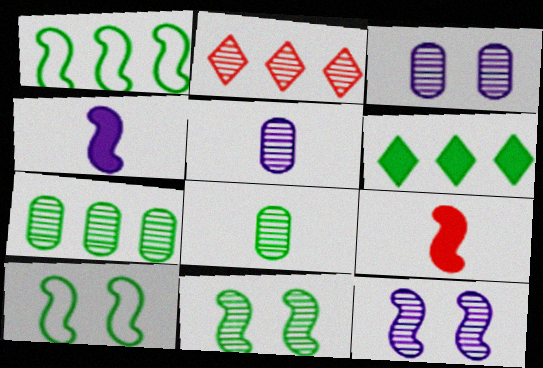[[1, 6, 7], 
[1, 9, 12], 
[2, 5, 11], 
[2, 8, 12], 
[6, 8, 10]]